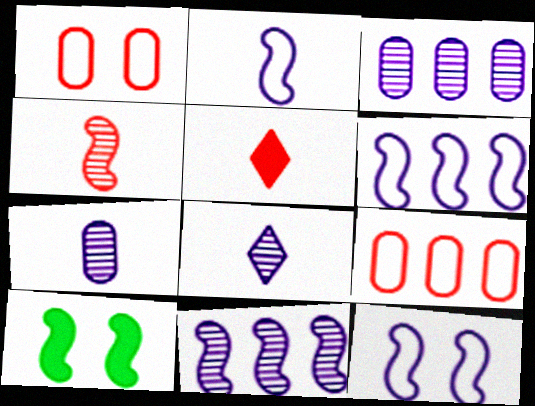[[2, 6, 12], 
[4, 6, 10], 
[8, 9, 10]]